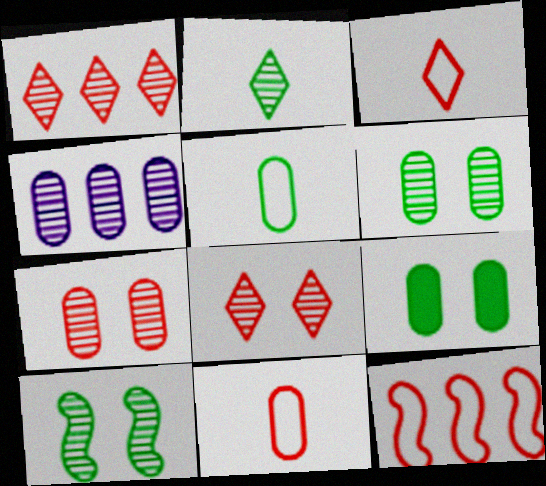[[4, 9, 11]]